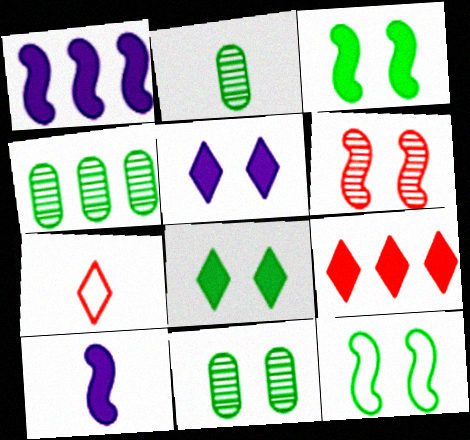[[1, 7, 11], 
[2, 4, 11], 
[2, 7, 10], 
[8, 11, 12]]